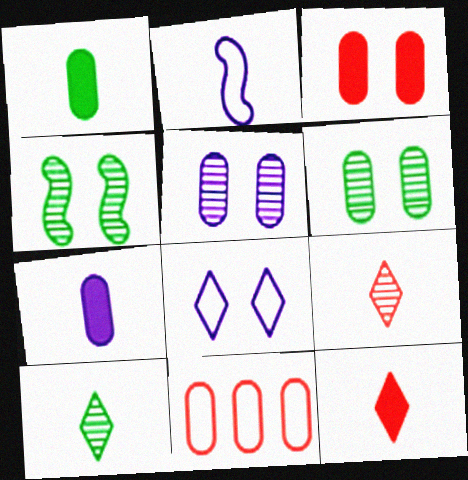[[1, 2, 9], 
[1, 5, 11], 
[3, 4, 8], 
[6, 7, 11]]